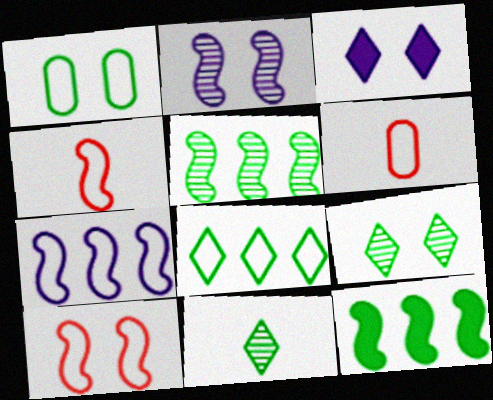[[1, 11, 12], 
[2, 4, 12], 
[3, 5, 6]]